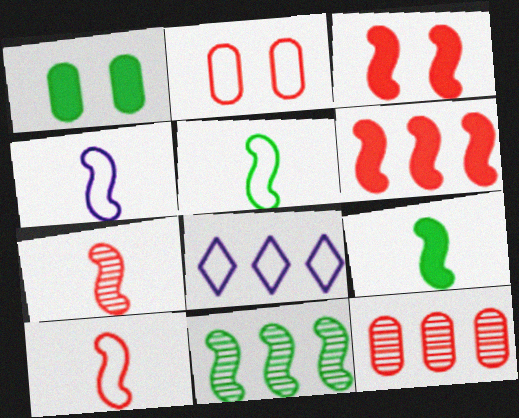[[1, 7, 8], 
[2, 5, 8], 
[3, 4, 11], 
[4, 5, 10], 
[4, 7, 9]]